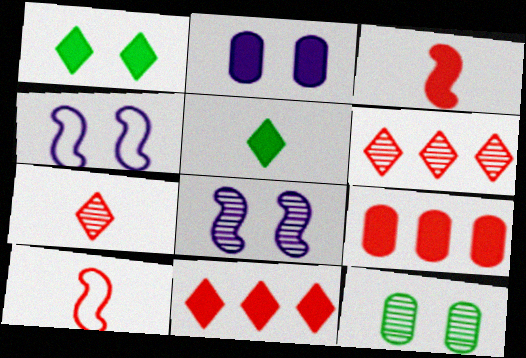[]